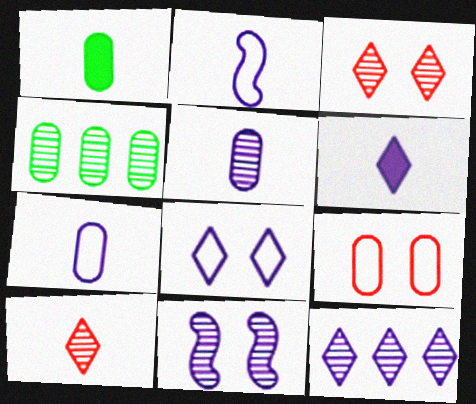[[1, 2, 10], 
[2, 5, 6], 
[4, 10, 11], 
[5, 11, 12], 
[6, 8, 12]]